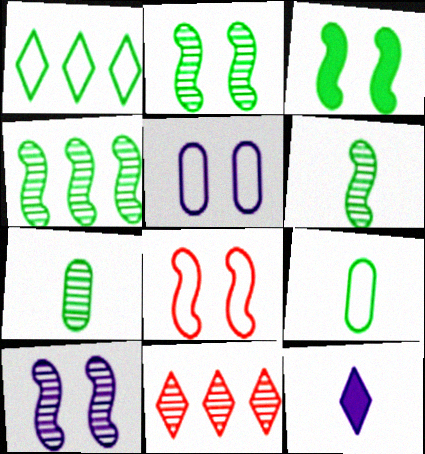[[1, 3, 7], 
[2, 4, 6], 
[3, 8, 10], 
[7, 10, 11]]